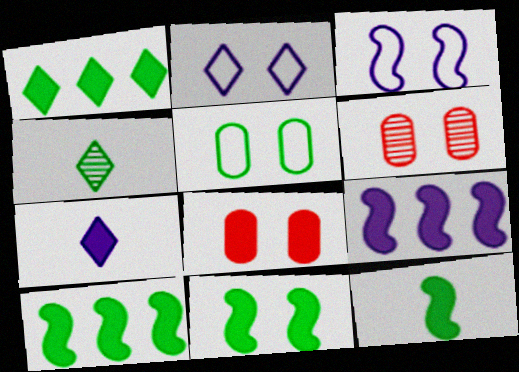[[2, 6, 11], 
[4, 5, 10], 
[7, 8, 10], 
[10, 11, 12]]